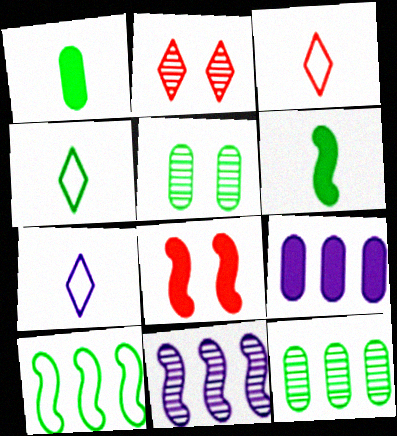[[3, 4, 7], 
[7, 8, 12]]